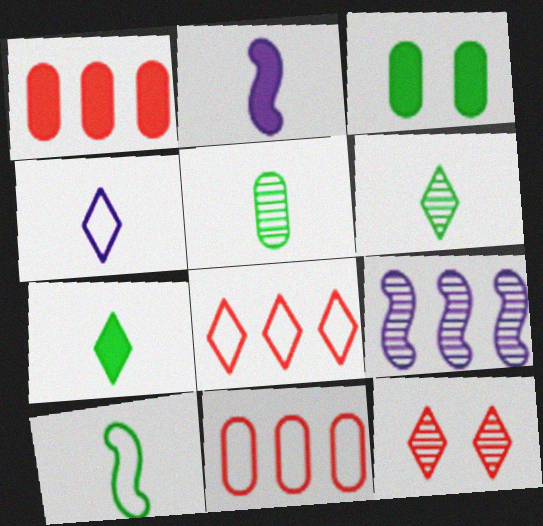[[5, 7, 10], 
[5, 9, 12]]